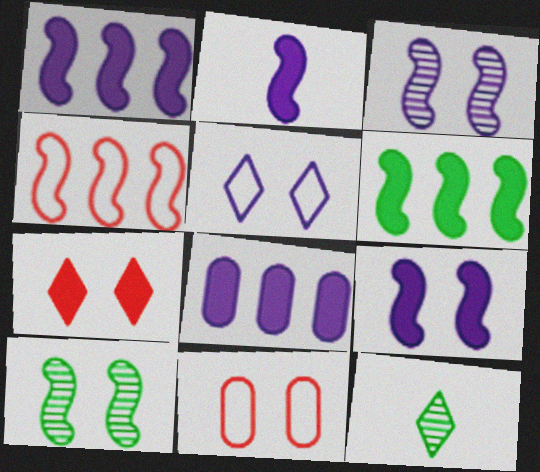[[1, 2, 9], 
[1, 11, 12], 
[2, 4, 10]]